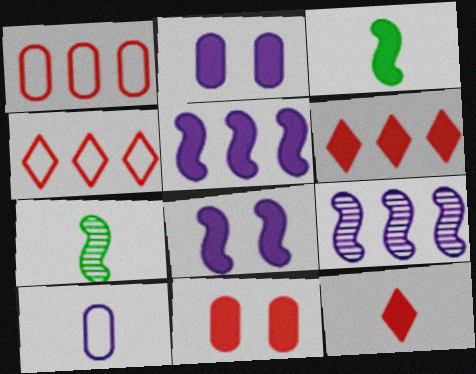[[2, 3, 6], 
[2, 4, 7], 
[7, 10, 12]]